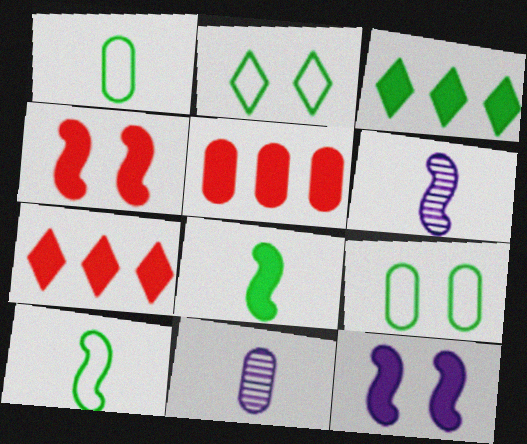[[2, 5, 6], 
[5, 9, 11], 
[6, 7, 9]]